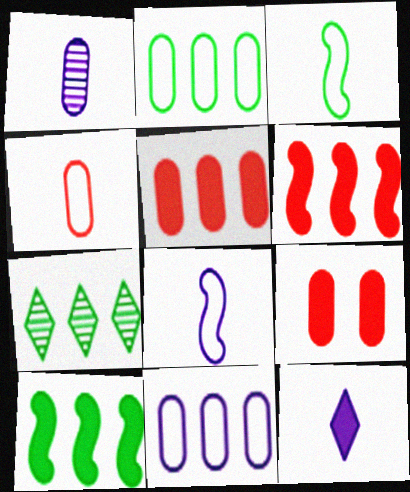[[1, 2, 9], 
[1, 8, 12], 
[2, 7, 10], 
[6, 7, 11], 
[7, 8, 9], 
[9, 10, 12]]